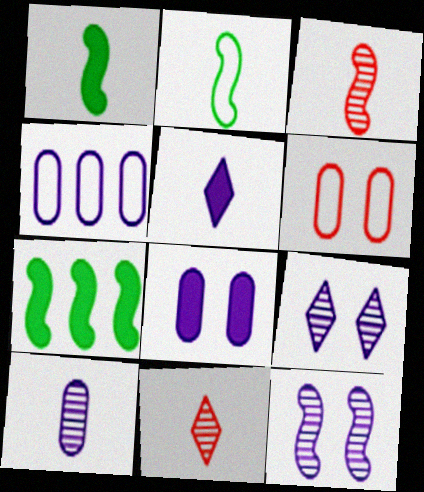[[4, 5, 12], 
[4, 8, 10]]